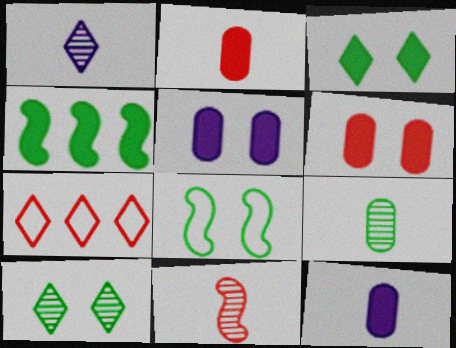[[1, 3, 7], 
[1, 9, 11], 
[6, 7, 11]]